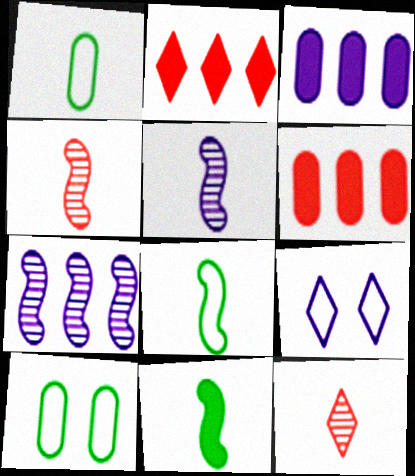[[2, 5, 10], 
[3, 5, 9]]